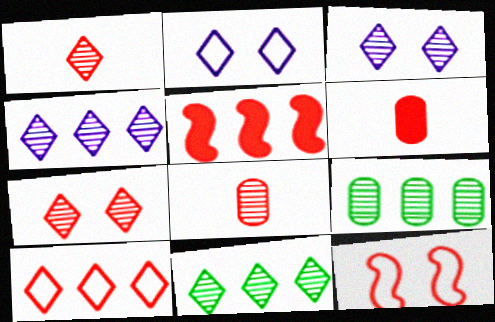[[1, 3, 11]]